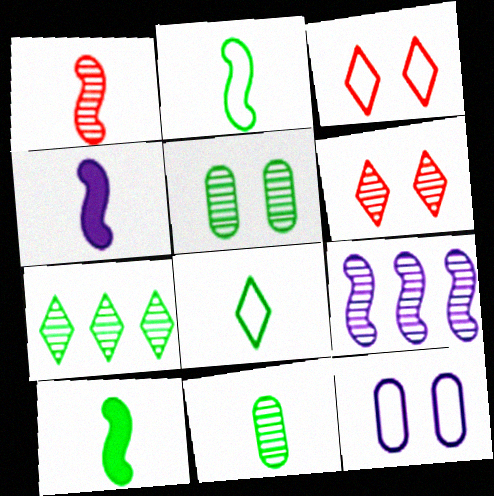[[1, 2, 4], 
[6, 9, 11], 
[8, 10, 11]]